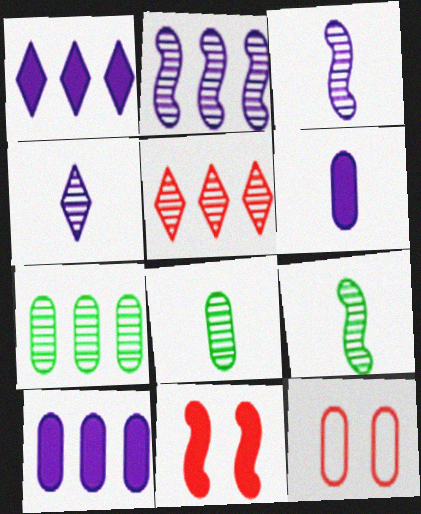[[1, 9, 12], 
[2, 5, 7], 
[6, 7, 12], 
[8, 10, 12]]